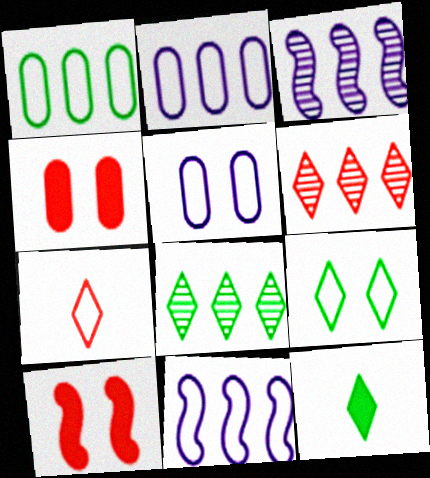[[8, 9, 12]]